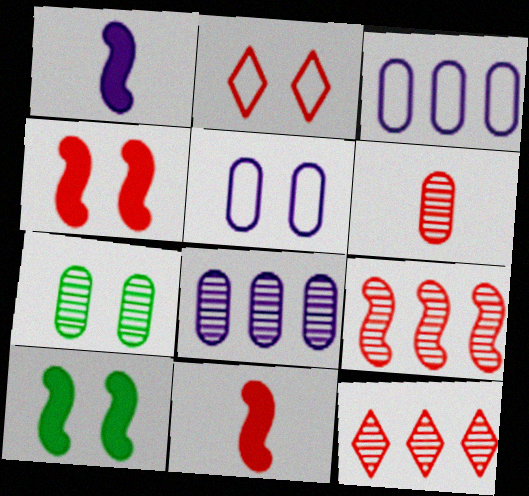[[6, 7, 8]]